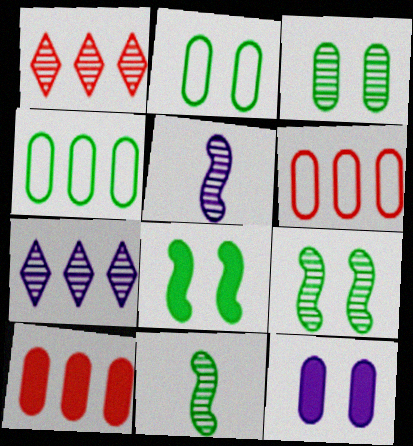[[1, 3, 5]]